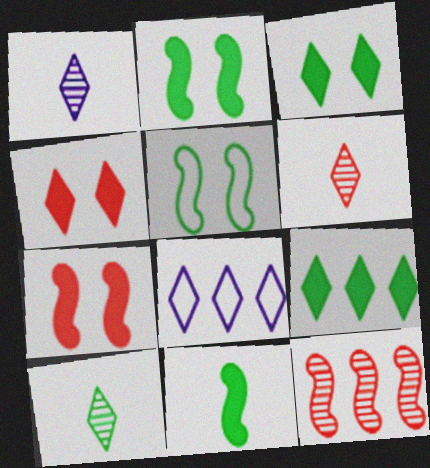[[1, 6, 10], 
[3, 6, 8], 
[4, 8, 10]]